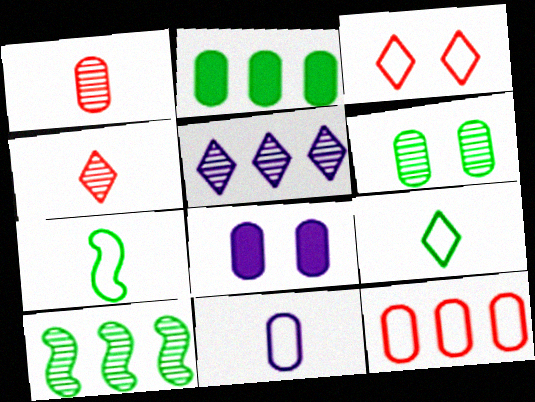[]